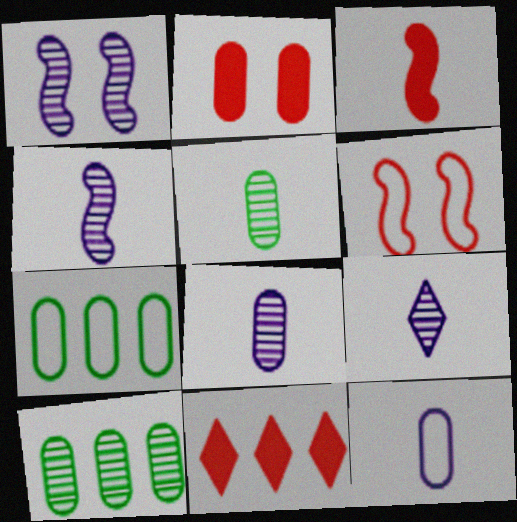[[2, 3, 11], 
[2, 7, 8], 
[2, 10, 12], 
[4, 8, 9]]